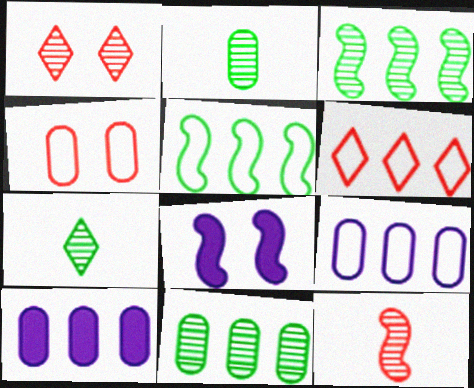[[2, 4, 10], 
[2, 6, 8], 
[3, 6, 10], 
[5, 6, 9], 
[5, 8, 12]]